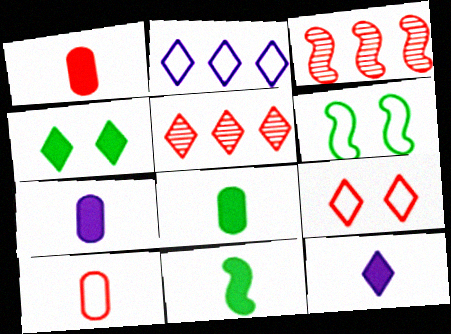[[1, 3, 9], 
[1, 7, 8], 
[1, 11, 12], 
[2, 6, 10], 
[5, 6, 7]]